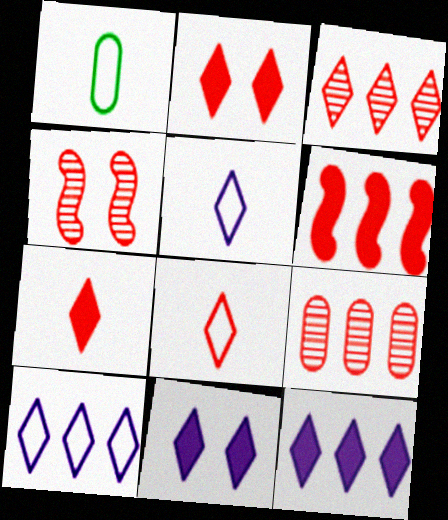[[1, 4, 12], 
[2, 3, 8]]